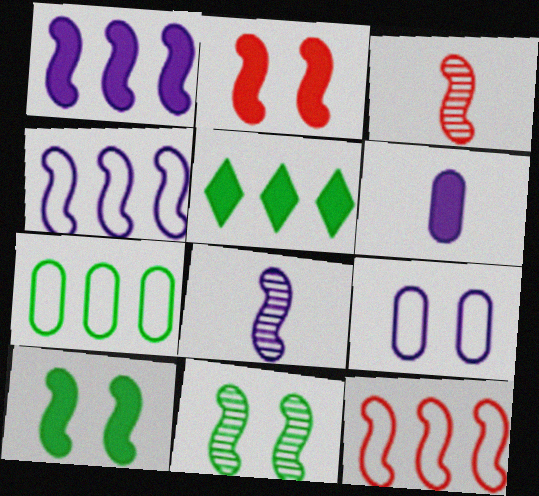[[2, 3, 12], 
[2, 5, 6], 
[3, 4, 10], 
[3, 5, 9], 
[8, 10, 12]]